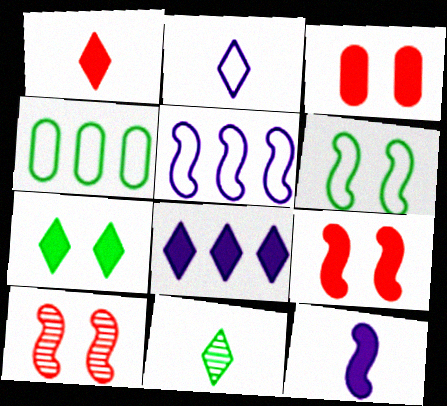[[1, 2, 11], 
[1, 7, 8], 
[3, 5, 11]]